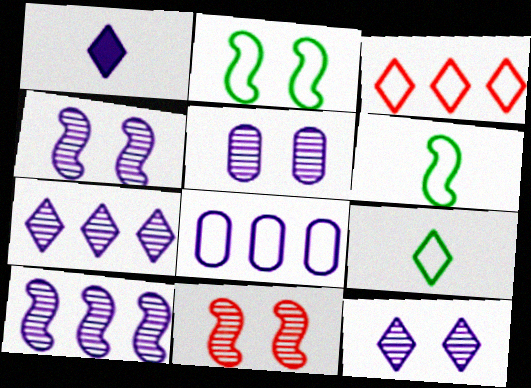[[1, 4, 8], 
[4, 5, 12]]